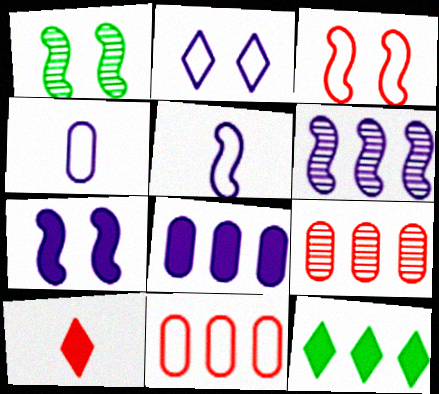[[1, 3, 7], 
[3, 9, 10], 
[5, 6, 7], 
[6, 11, 12]]